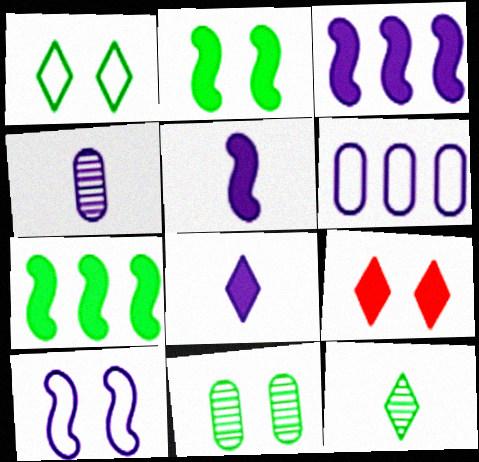[[1, 2, 11], 
[9, 10, 11]]